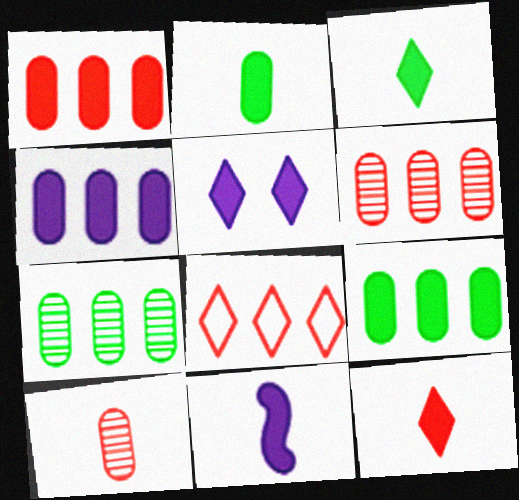[[1, 4, 9], 
[2, 11, 12], 
[4, 5, 11]]